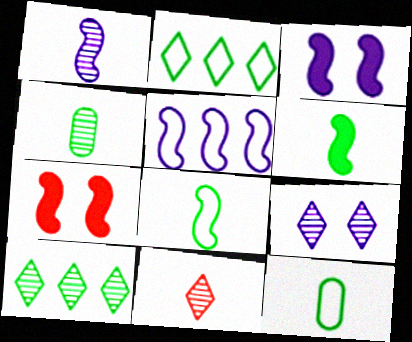[[1, 3, 5], 
[1, 4, 11], 
[9, 10, 11]]